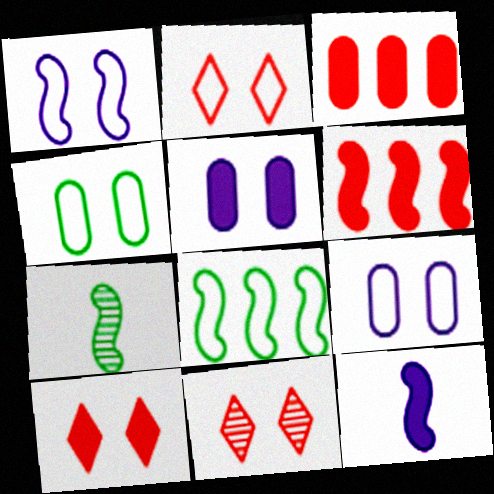[[1, 2, 4], 
[1, 6, 7], 
[2, 10, 11]]